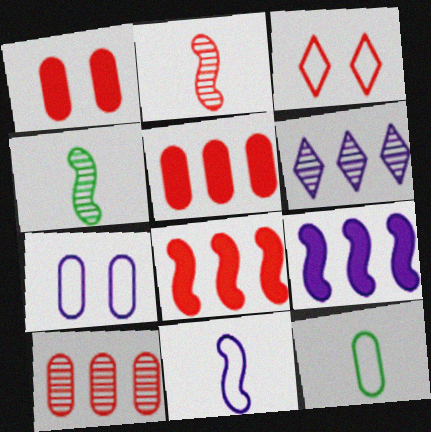[[2, 3, 5]]